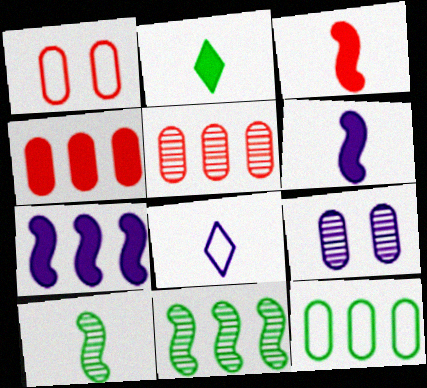[[7, 8, 9]]